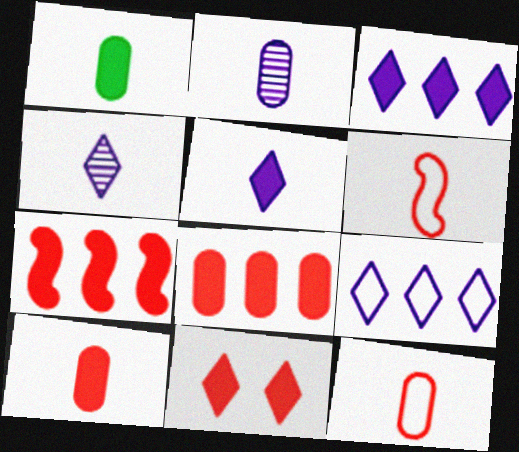[[1, 2, 12], 
[1, 4, 6], 
[7, 10, 11]]